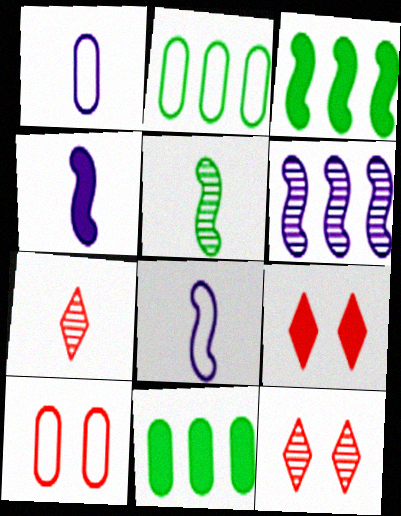[[1, 2, 10], 
[1, 3, 12], 
[2, 4, 12], 
[4, 9, 11], 
[8, 11, 12]]